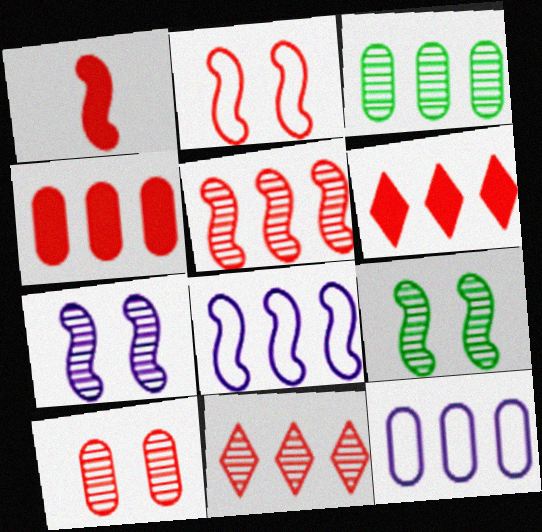[[1, 2, 5], 
[1, 8, 9], 
[3, 4, 12], 
[3, 6, 8]]